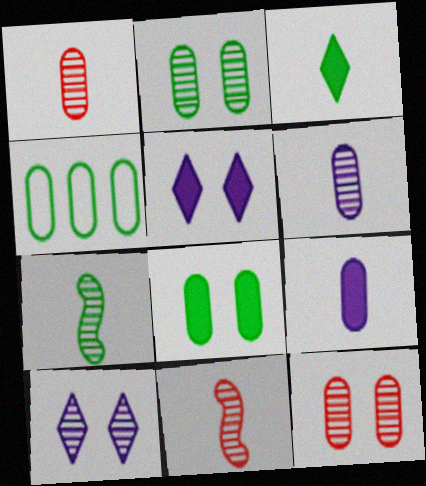[[4, 5, 11], 
[4, 9, 12]]